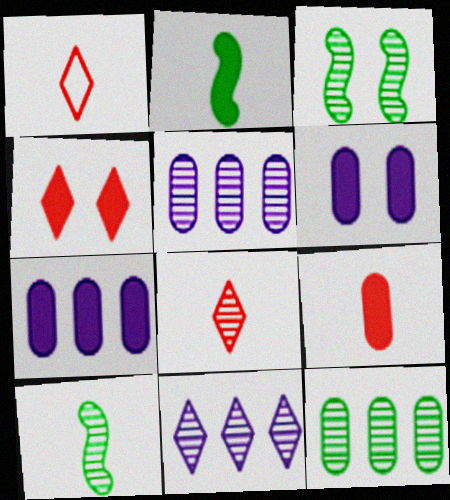[[1, 3, 7], 
[2, 4, 7], 
[3, 5, 8]]